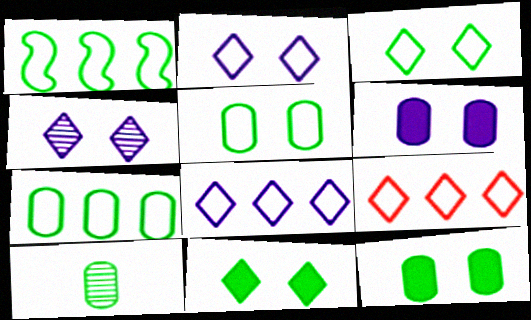[[1, 10, 11], 
[7, 10, 12]]